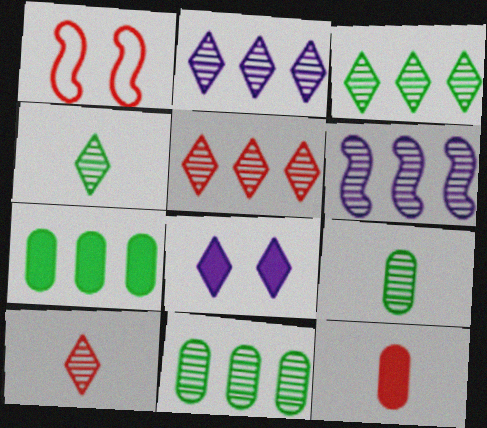[[1, 5, 12], 
[2, 3, 5], 
[5, 6, 11]]